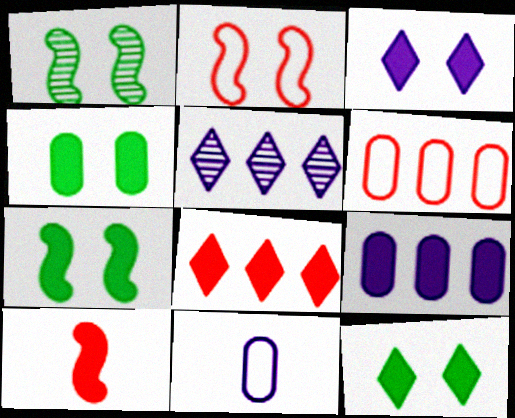[[1, 8, 11], 
[4, 7, 12], 
[9, 10, 12]]